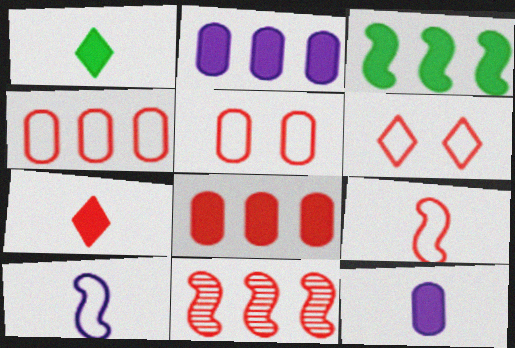[[4, 6, 9], 
[5, 7, 11]]